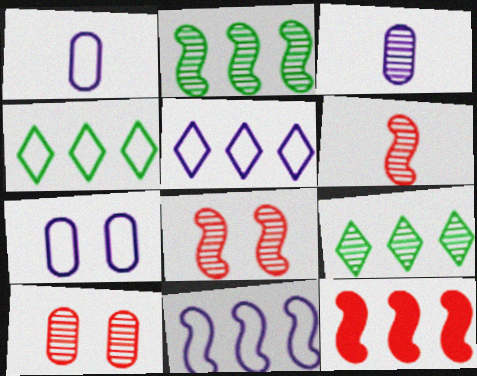[[2, 11, 12], 
[3, 8, 9]]